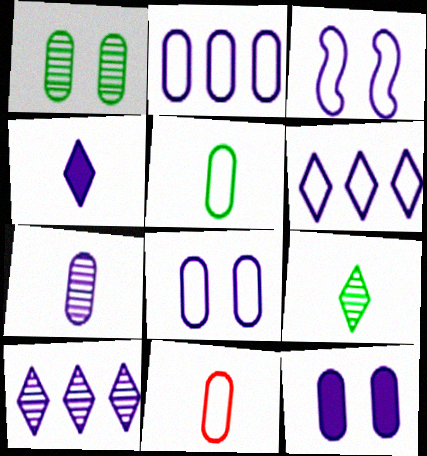[[2, 7, 12]]